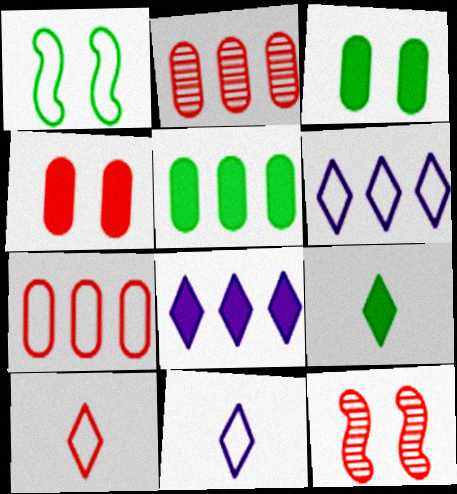[[1, 7, 11], 
[5, 11, 12]]